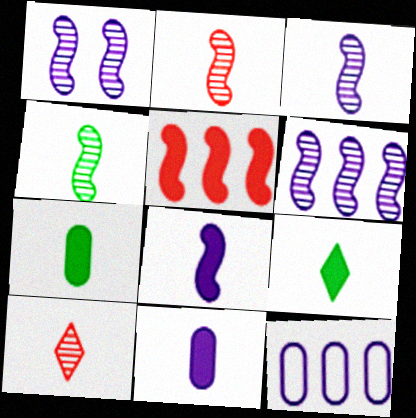[[1, 3, 6], 
[2, 3, 4]]